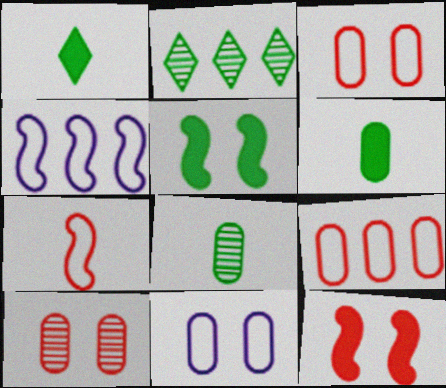[[1, 4, 10]]